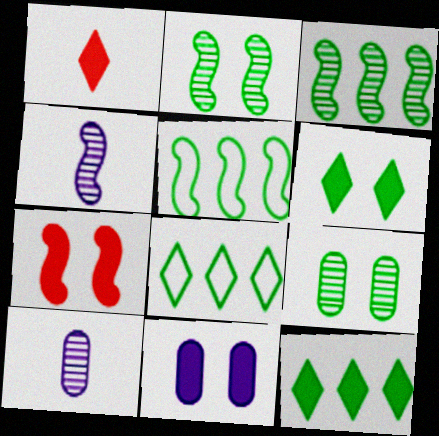[[4, 5, 7], 
[6, 7, 11], 
[7, 8, 10]]